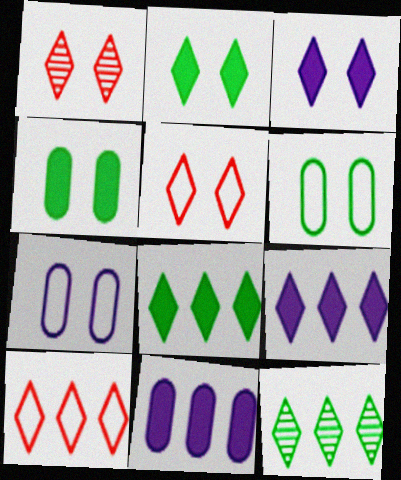[[9, 10, 12]]